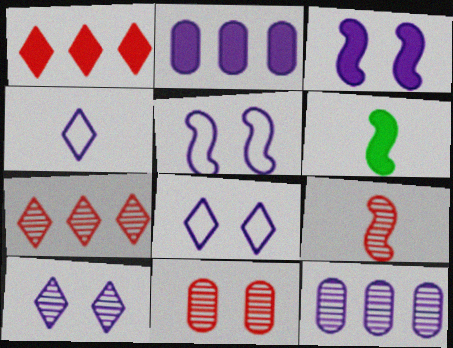[[3, 4, 12], 
[7, 9, 11]]